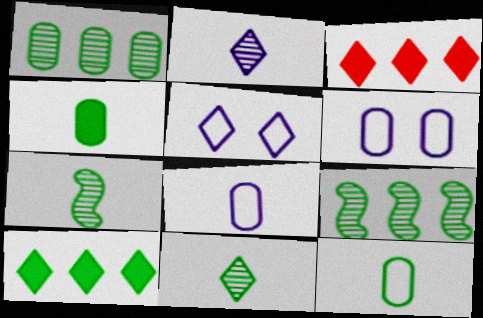[[3, 5, 11], 
[3, 6, 7]]